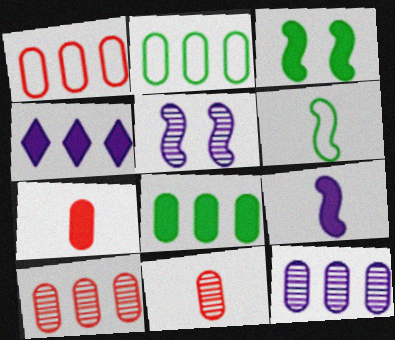[[1, 8, 12], 
[3, 4, 7]]